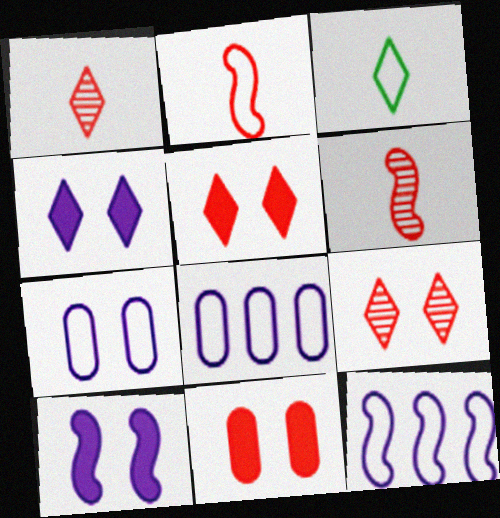[]